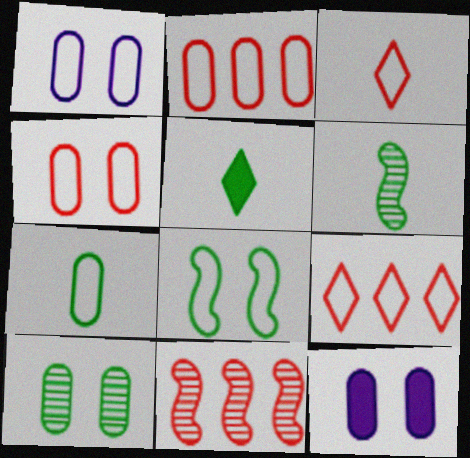[[1, 2, 7], 
[1, 5, 11], 
[4, 10, 12], 
[5, 6, 7], 
[6, 9, 12]]